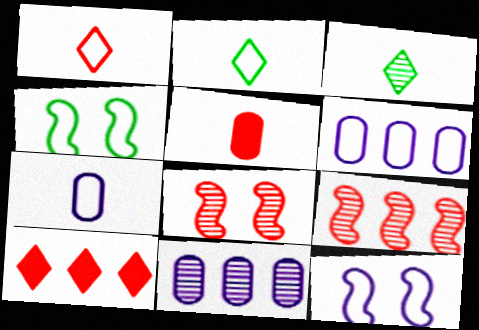[[1, 4, 6], 
[3, 8, 11]]